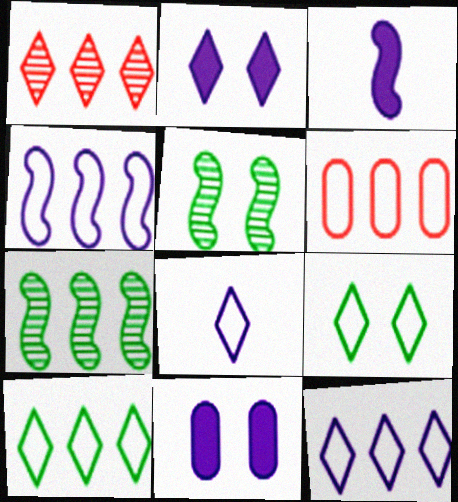[[4, 6, 10]]